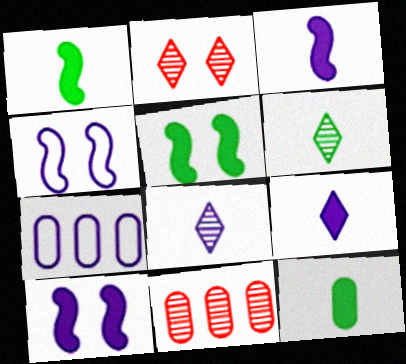[[1, 2, 7], 
[7, 8, 10]]